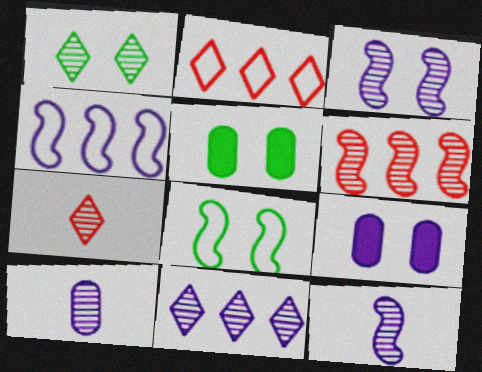[[1, 5, 8], 
[1, 6, 10], 
[1, 7, 11], 
[2, 5, 12], 
[3, 10, 11], 
[4, 5, 7]]